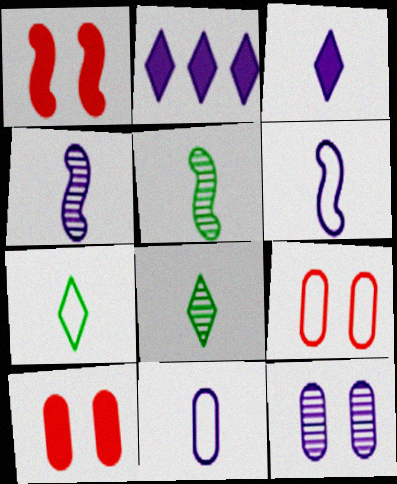[[2, 5, 9], 
[2, 6, 12], 
[3, 4, 11]]